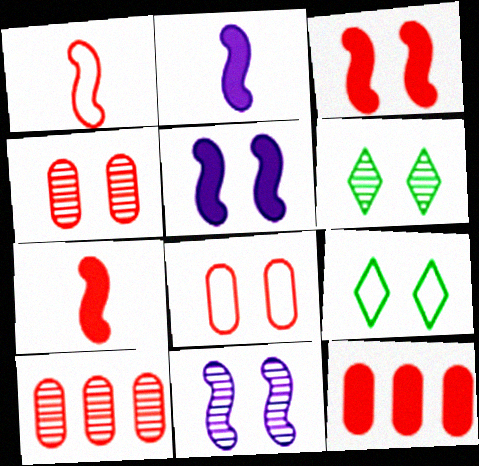[[2, 9, 10], 
[4, 5, 9], 
[4, 6, 11], 
[5, 6, 8]]